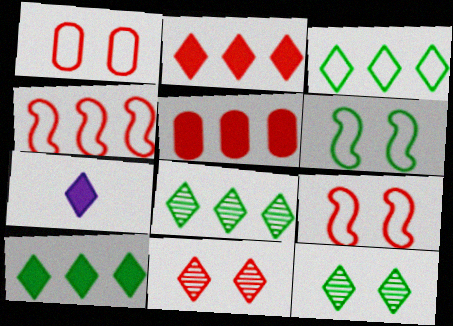[[3, 7, 11], 
[3, 8, 10]]